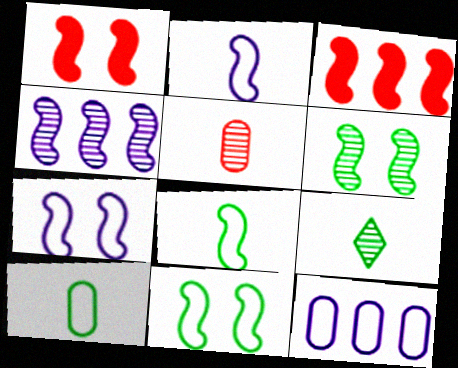[[1, 4, 8], 
[1, 6, 7], 
[1, 9, 12], 
[2, 3, 6]]